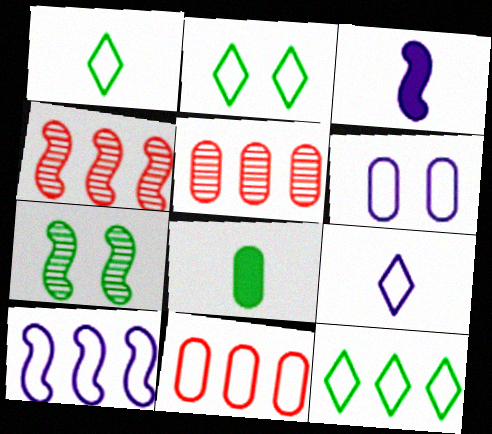[[1, 2, 12], 
[2, 3, 5], 
[5, 6, 8], 
[6, 9, 10], 
[7, 8, 12], 
[10, 11, 12]]